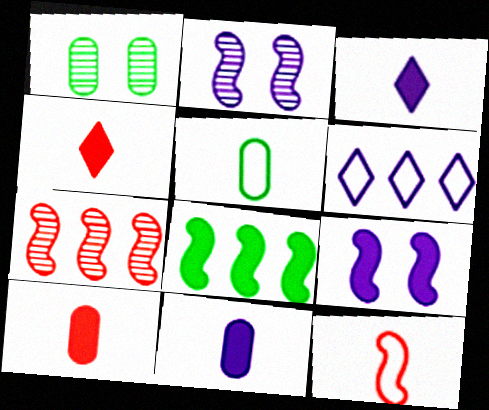[[2, 6, 11], 
[2, 8, 12]]